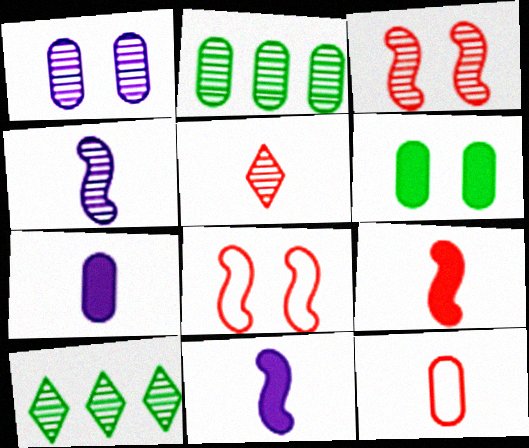[[5, 9, 12], 
[7, 8, 10]]